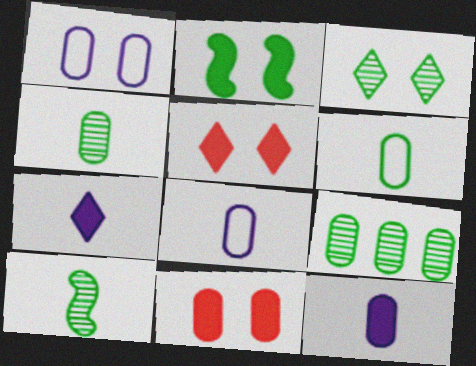[[3, 9, 10], 
[8, 9, 11]]